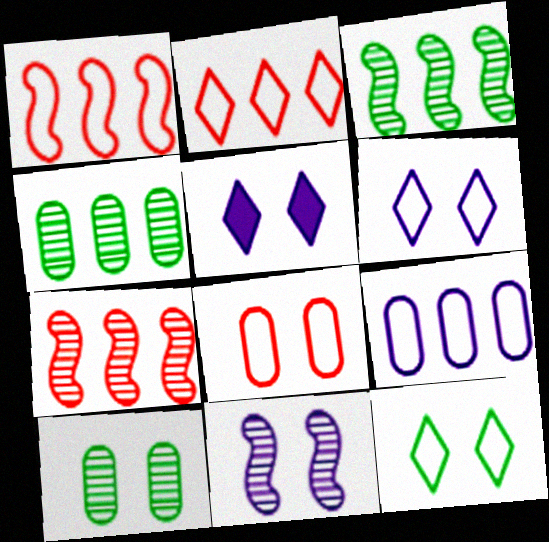[]